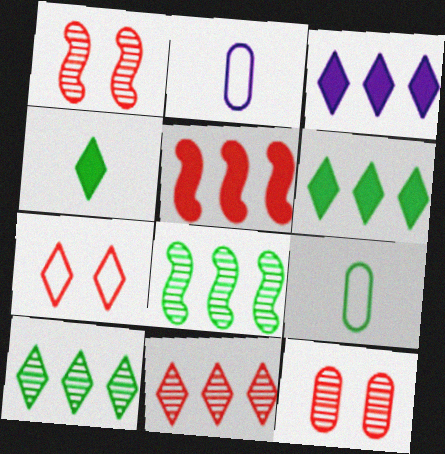[[1, 2, 6], 
[1, 3, 9]]